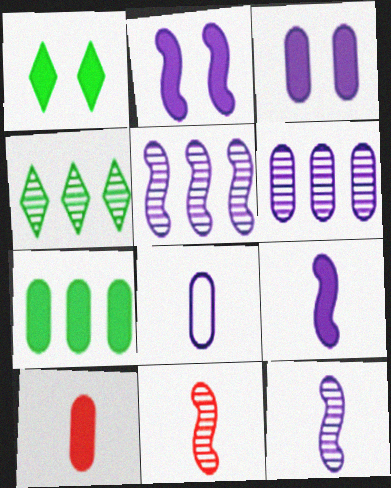[[3, 6, 8], 
[3, 7, 10]]